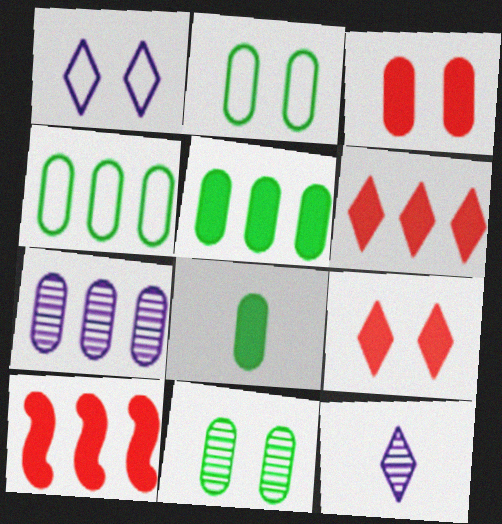[[2, 10, 12], 
[4, 8, 11]]